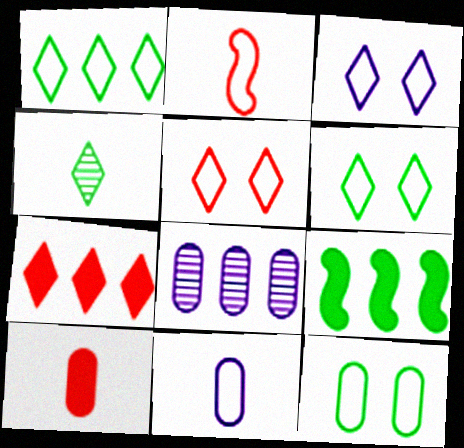[[3, 4, 7], 
[3, 5, 6], 
[4, 9, 12], 
[8, 10, 12]]